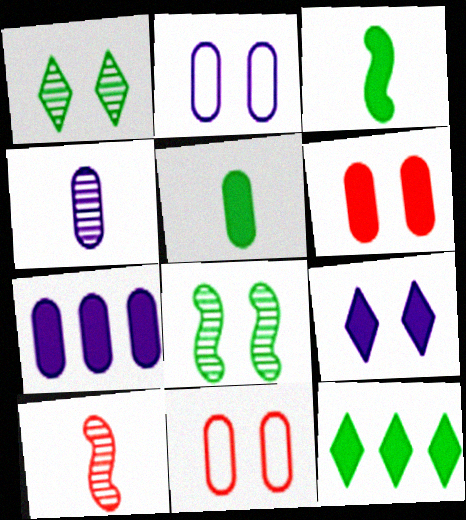[[2, 4, 7], 
[2, 10, 12], 
[5, 6, 7], 
[8, 9, 11]]